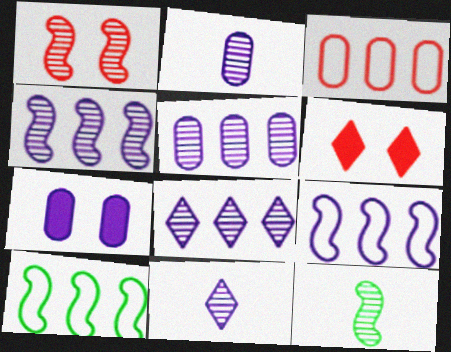[[1, 4, 12], 
[2, 6, 10], 
[4, 5, 8], 
[7, 9, 11]]